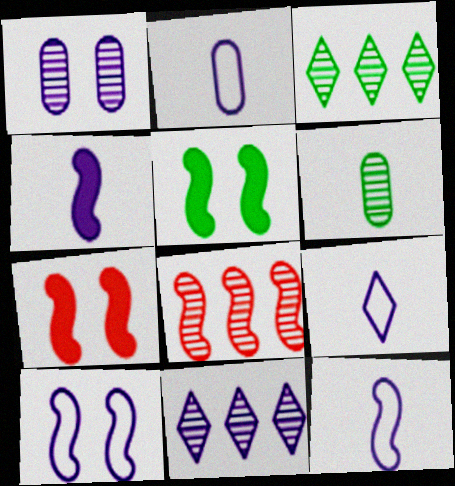[[2, 3, 7], 
[2, 9, 12], 
[5, 8, 12]]